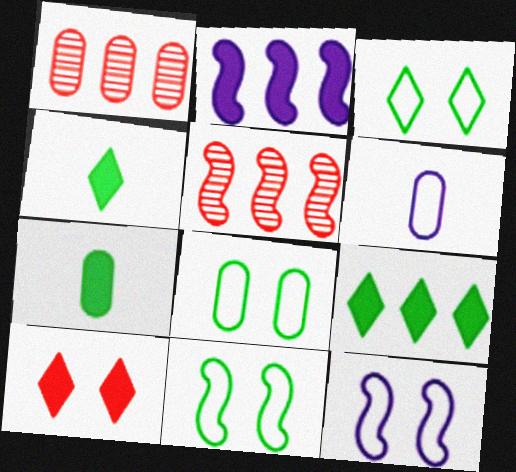[[1, 4, 12], 
[2, 7, 10], 
[3, 8, 11]]